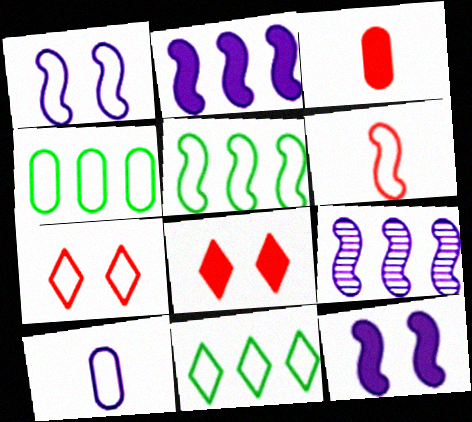[[1, 5, 6], 
[4, 5, 11], 
[5, 7, 10]]